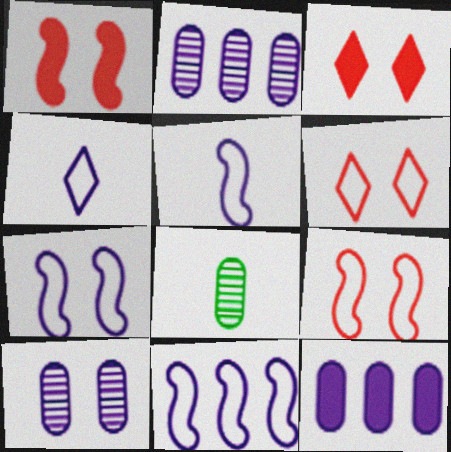[[3, 8, 11], 
[5, 7, 11]]